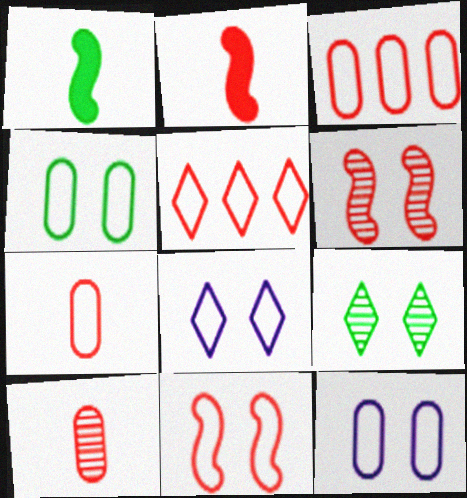[[4, 8, 11], 
[5, 7, 11]]